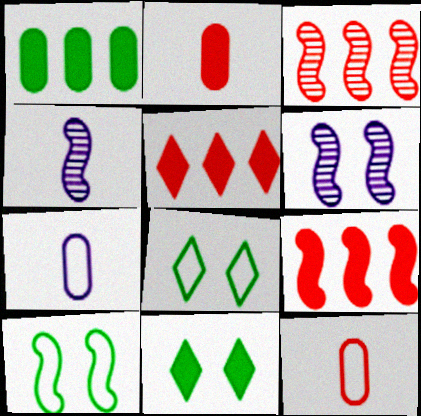[[3, 7, 11], 
[4, 9, 10]]